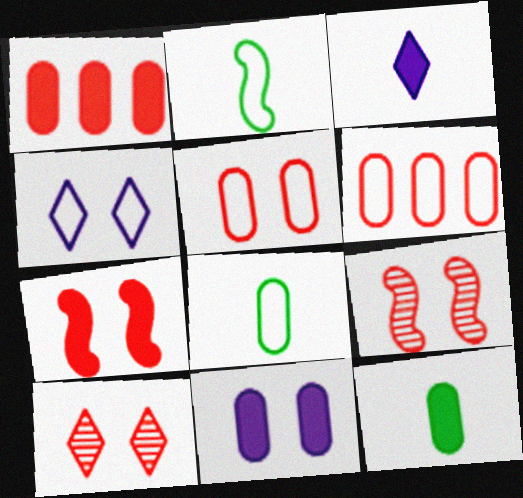[[1, 11, 12], 
[2, 4, 6], 
[5, 7, 10]]